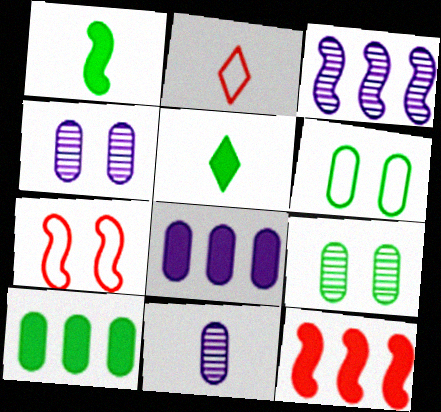[[1, 2, 11], 
[1, 3, 7]]